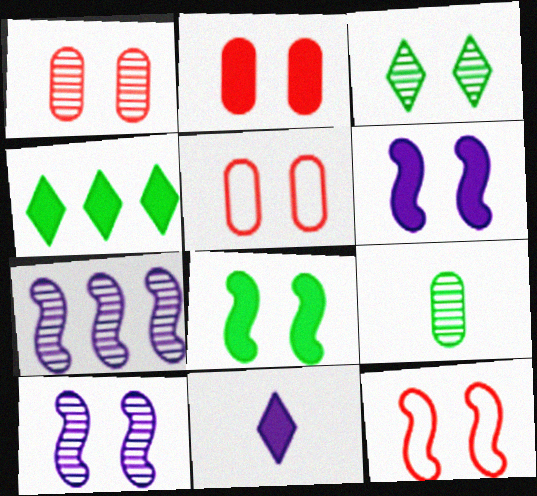[[1, 2, 5], 
[1, 3, 10], 
[3, 5, 6], 
[8, 10, 12]]